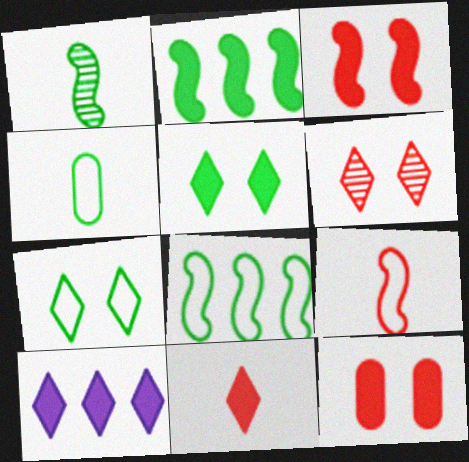[[4, 7, 8], 
[5, 10, 11]]